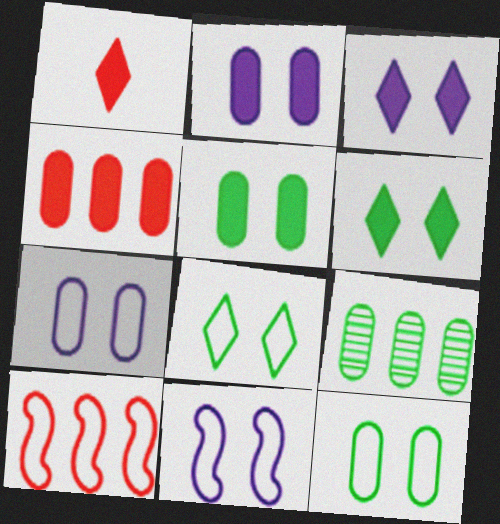[[1, 9, 11]]